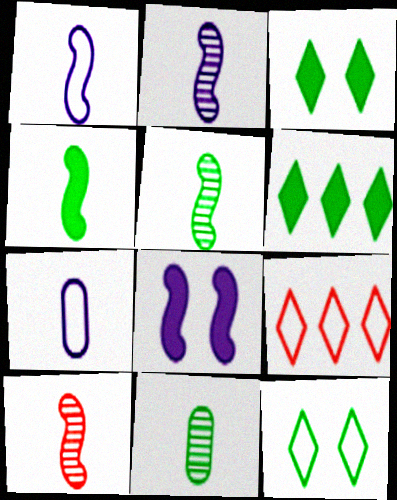[[1, 4, 10], 
[2, 5, 10], 
[8, 9, 11]]